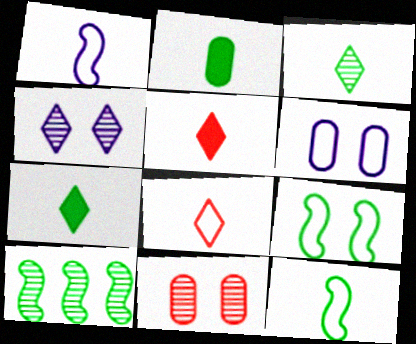[[2, 3, 12], 
[5, 6, 10]]